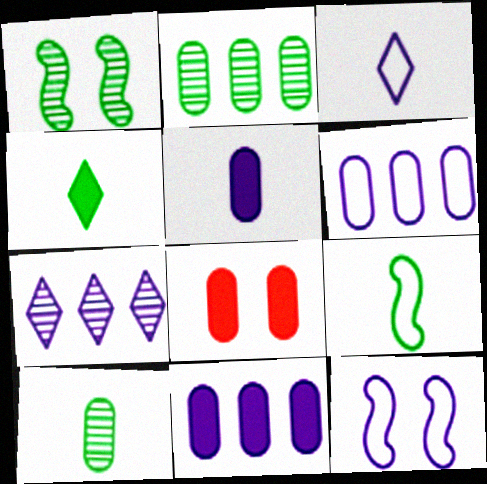[[3, 6, 12], 
[4, 9, 10], 
[5, 7, 12], 
[6, 8, 10], 
[7, 8, 9]]